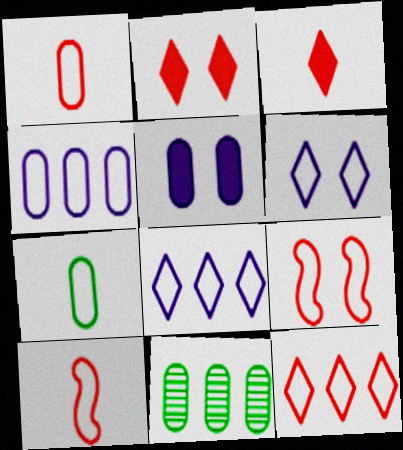[[1, 5, 11], 
[1, 9, 12], 
[7, 8, 9]]